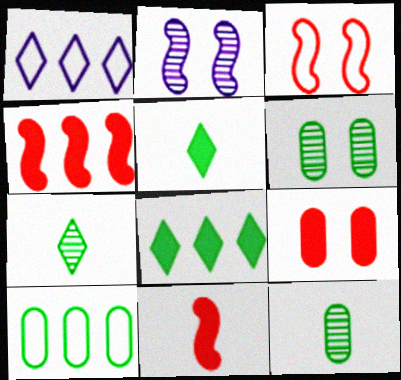[[1, 6, 11]]